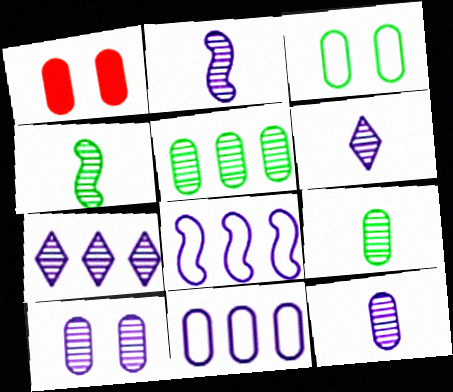[[1, 3, 10], 
[1, 9, 11], 
[2, 6, 12], 
[2, 7, 10]]